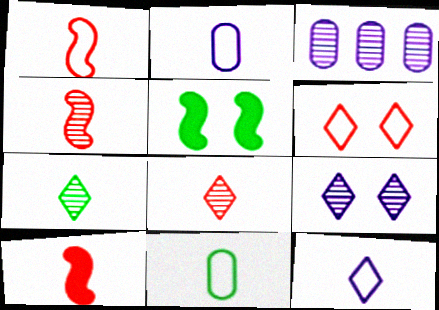[[1, 4, 10], 
[1, 11, 12], 
[2, 7, 10]]